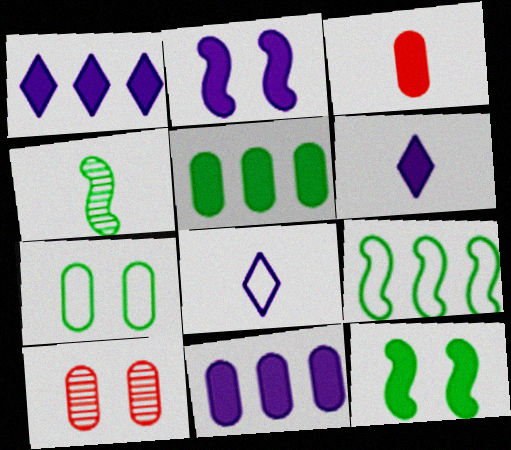[[1, 3, 12], 
[2, 6, 11], 
[3, 4, 8], 
[4, 9, 12], 
[6, 9, 10]]